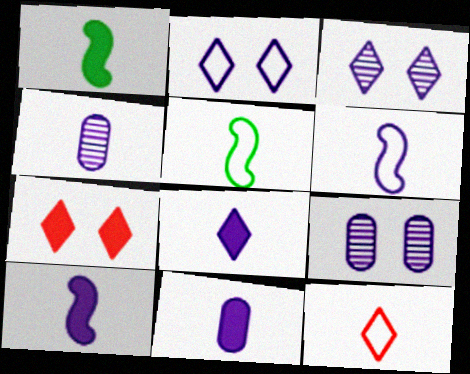[[1, 4, 12], 
[4, 6, 8], 
[8, 10, 11]]